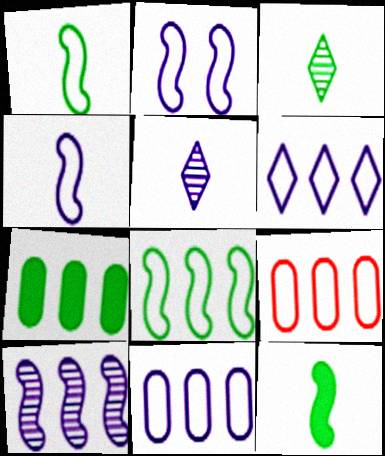[[6, 8, 9]]